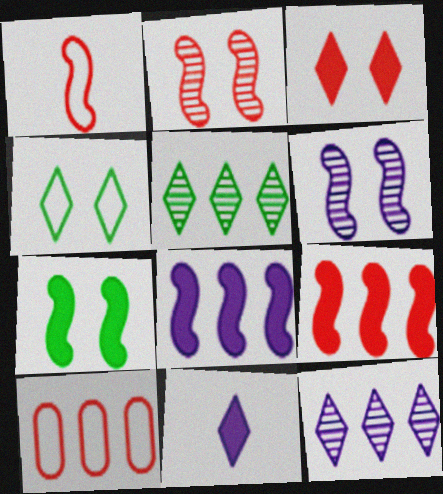[[1, 2, 9], 
[5, 8, 10]]